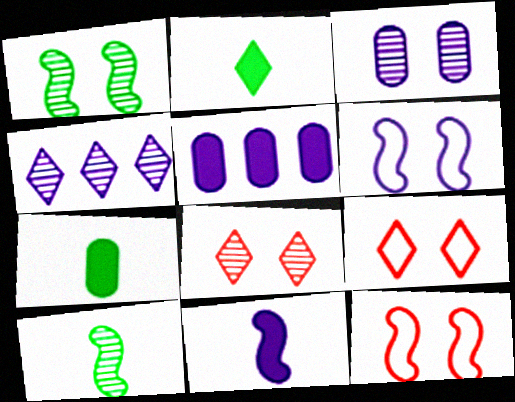[[1, 3, 8], 
[2, 4, 9], 
[4, 7, 12], 
[5, 9, 10]]